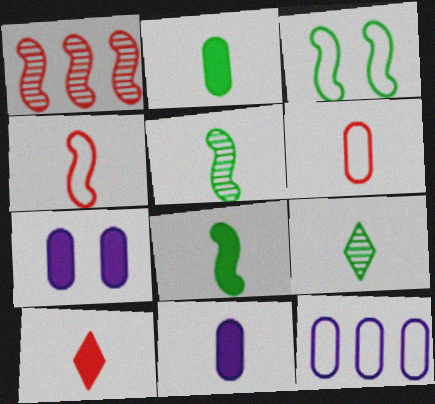[[4, 9, 11], 
[8, 10, 11]]